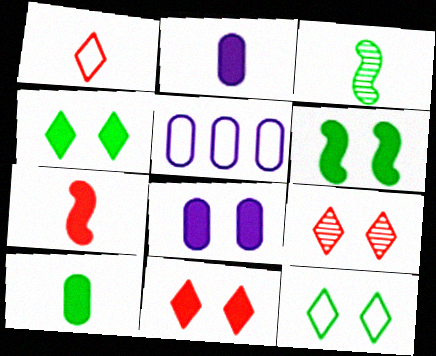[[1, 2, 3], 
[3, 5, 11], 
[6, 8, 11]]